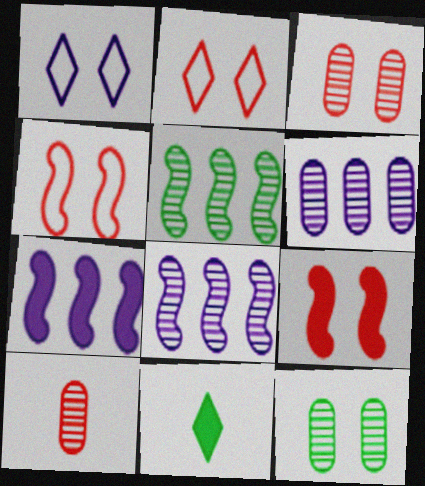[[1, 9, 12], 
[2, 3, 9], 
[4, 6, 11], 
[6, 10, 12]]